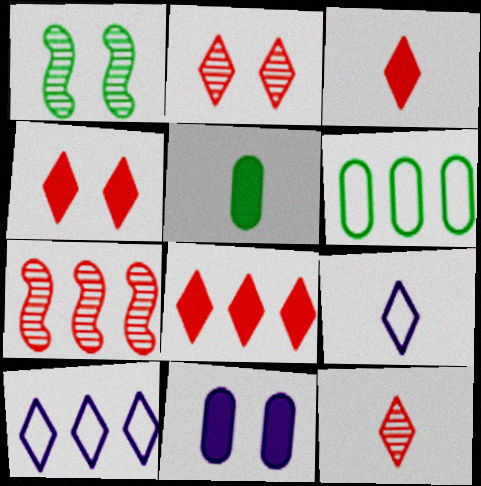[[3, 4, 8]]